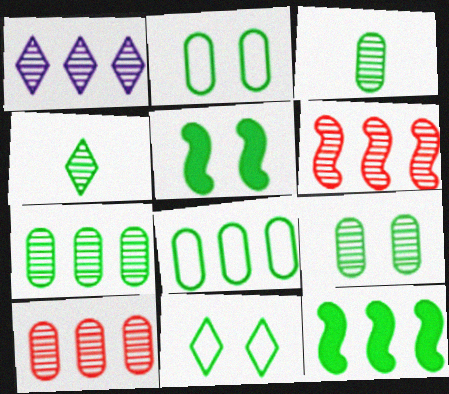[[1, 6, 7], 
[2, 4, 12], 
[3, 7, 9], 
[3, 11, 12], 
[4, 5, 8], 
[5, 9, 11]]